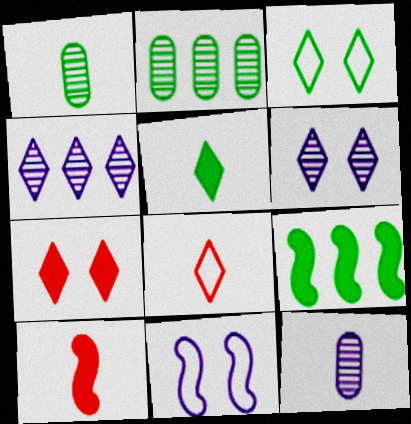[[1, 3, 9], 
[3, 6, 7]]